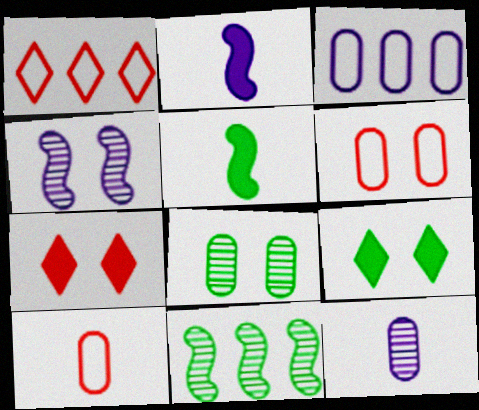[[1, 2, 8], 
[4, 6, 9]]